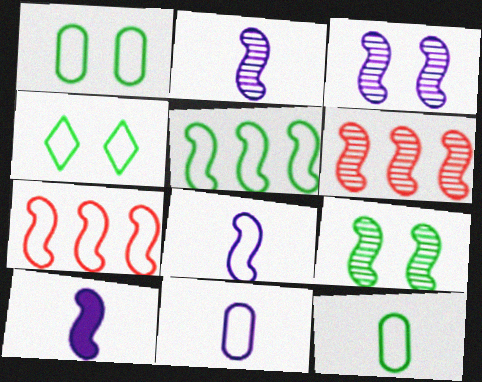[[2, 6, 9], 
[2, 8, 10], 
[4, 5, 12], 
[4, 7, 11], 
[7, 9, 10]]